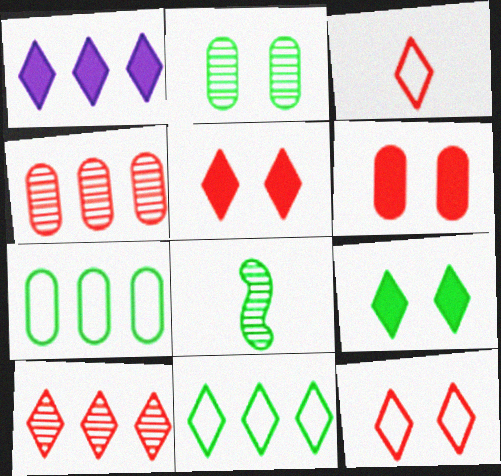[[1, 10, 11], 
[3, 5, 10], 
[7, 8, 9]]